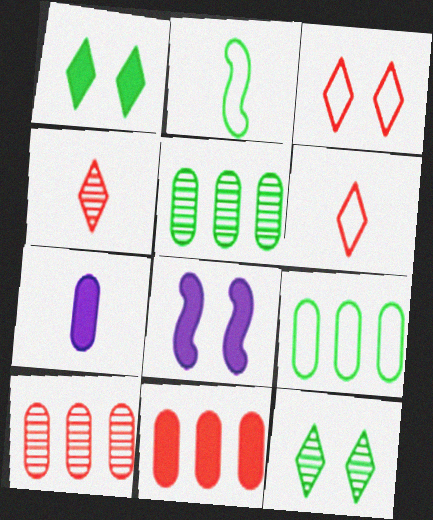[[1, 2, 5], 
[2, 4, 7], 
[4, 8, 9], 
[5, 6, 8]]